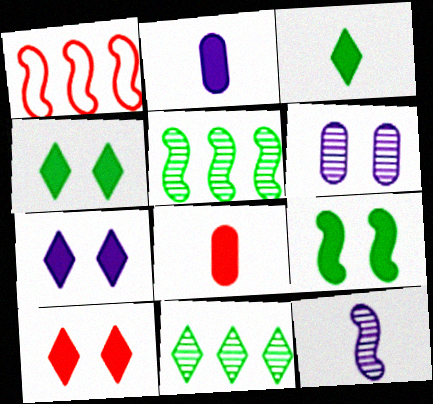[[1, 3, 6], 
[1, 9, 12], 
[4, 7, 10]]